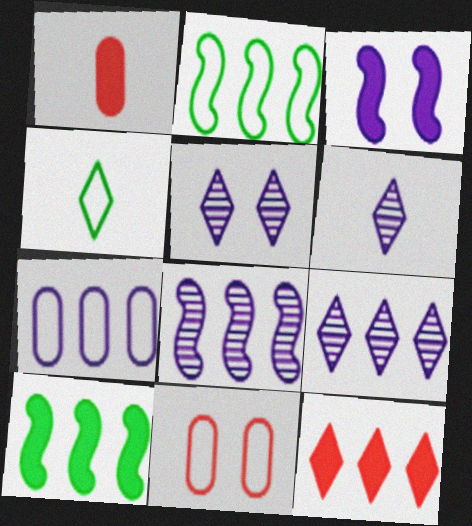[[1, 2, 5], 
[3, 6, 7], 
[4, 5, 12], 
[5, 6, 9], 
[6, 10, 11]]